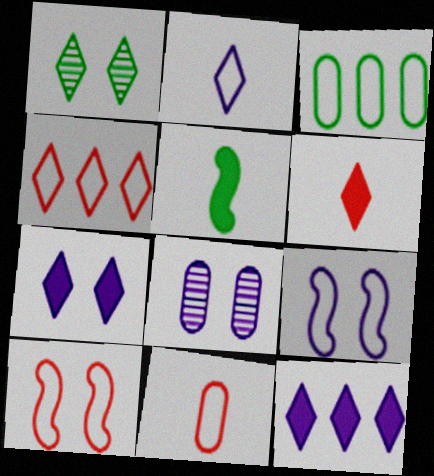[[1, 3, 5], 
[2, 3, 10], 
[4, 5, 8], 
[4, 10, 11], 
[7, 8, 9]]